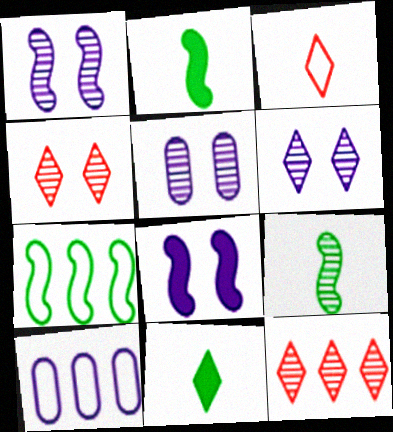[[1, 5, 6], 
[2, 4, 10], 
[5, 9, 12]]